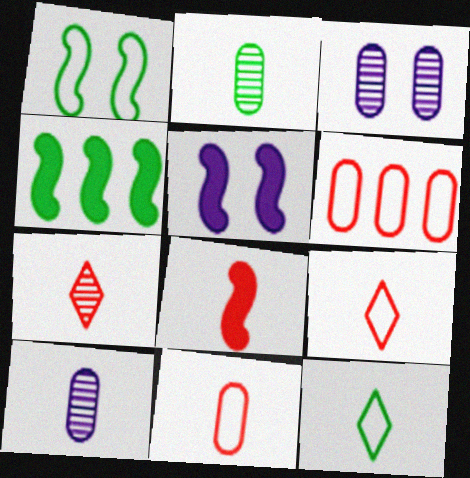[[3, 4, 9], 
[4, 5, 8], 
[7, 8, 11], 
[8, 10, 12]]